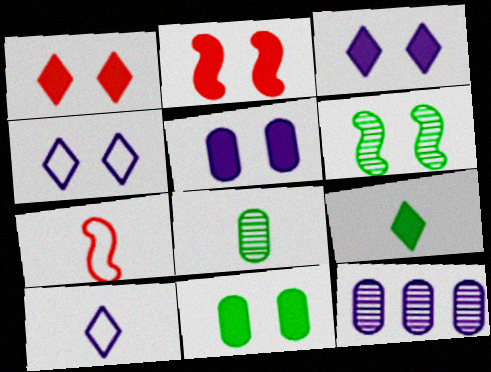[[2, 3, 11]]